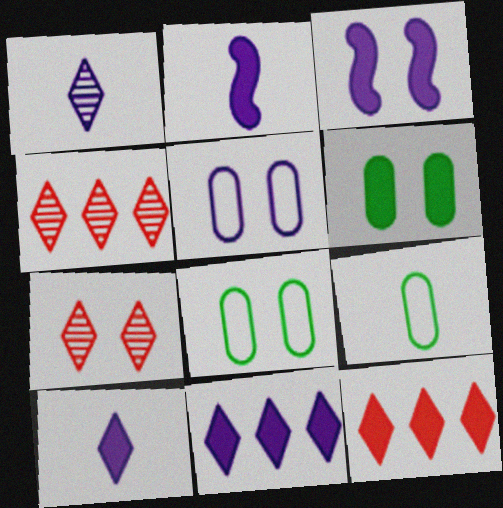[[2, 4, 8], 
[2, 6, 12], 
[3, 4, 9], 
[3, 7, 8]]